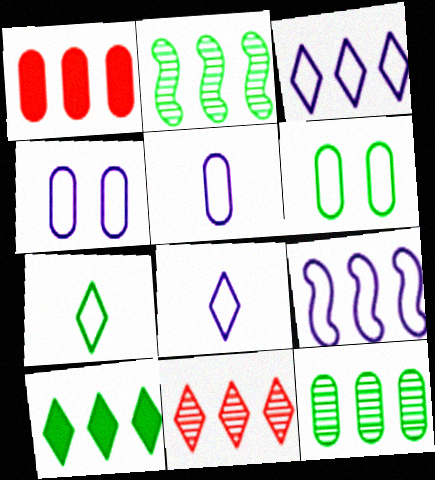[[1, 2, 3], 
[3, 10, 11], 
[4, 8, 9]]